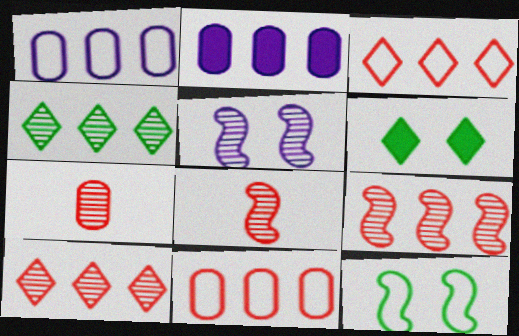[[1, 6, 8], 
[4, 5, 7]]